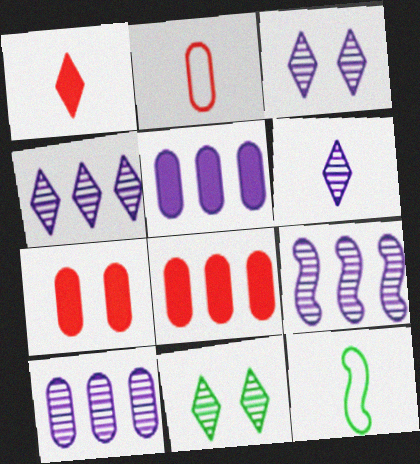[[3, 4, 6], 
[3, 8, 12], 
[4, 7, 12], 
[4, 9, 10]]